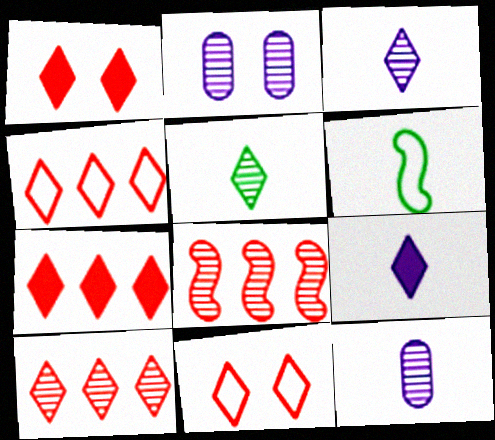[[2, 5, 8], 
[2, 6, 7], 
[4, 7, 10]]